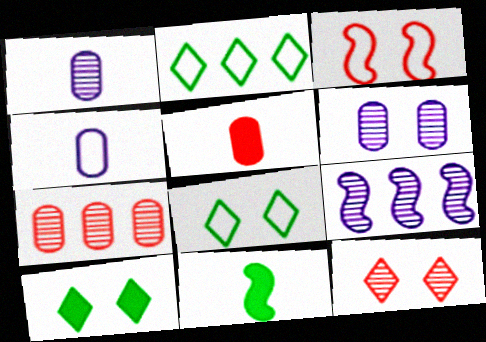[[2, 3, 4], 
[3, 6, 10], 
[3, 9, 11], 
[5, 8, 9]]